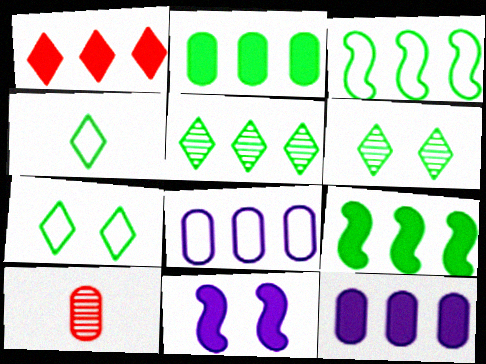[[1, 9, 12], 
[2, 3, 5]]